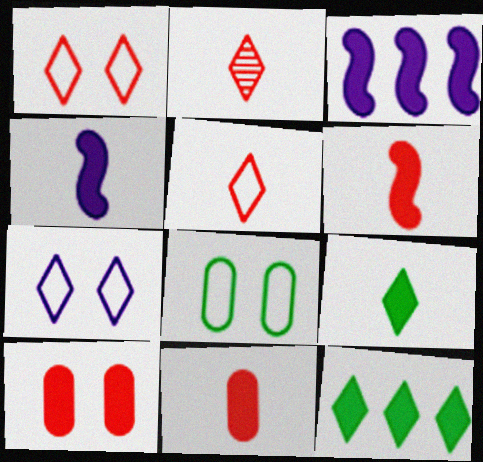[[2, 3, 8], 
[2, 7, 12], 
[3, 9, 10], 
[4, 9, 11], 
[4, 10, 12]]